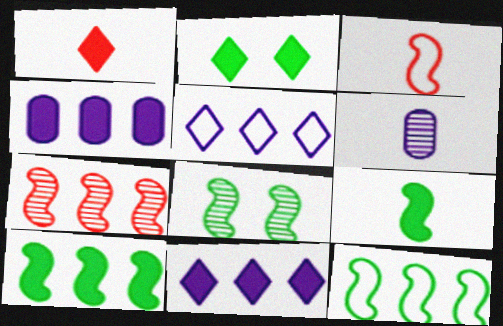[[1, 2, 11], 
[8, 9, 12]]